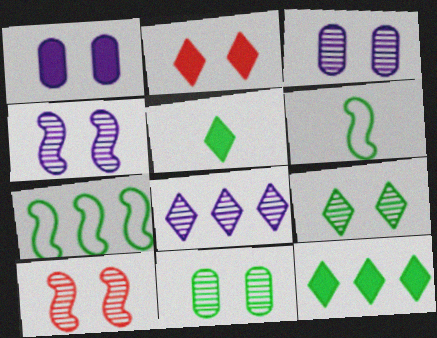[[3, 9, 10], 
[5, 7, 11], 
[6, 11, 12]]